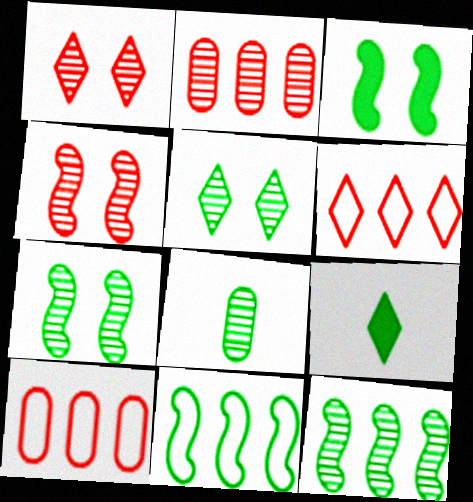[[5, 8, 12]]